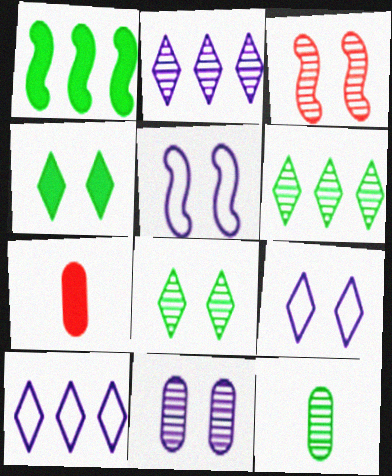[[2, 3, 12], 
[3, 8, 11], 
[5, 6, 7]]